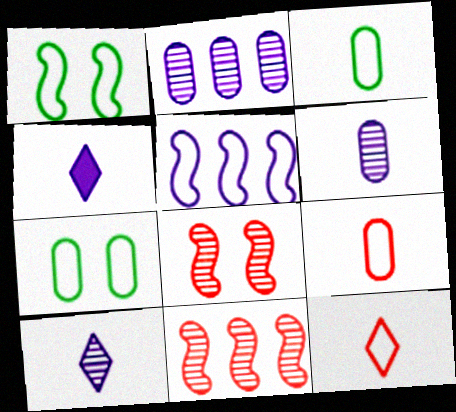[[4, 7, 11], 
[5, 7, 12]]